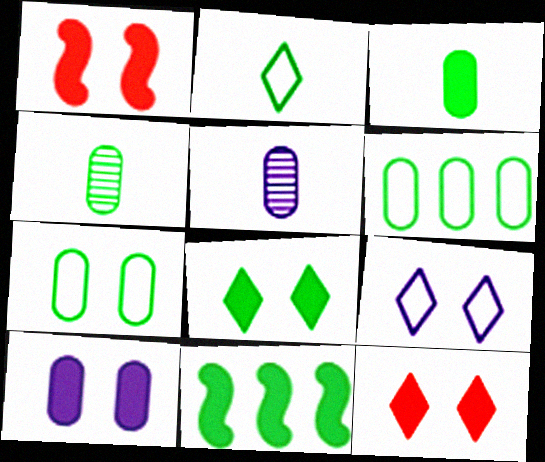[[1, 8, 10], 
[3, 8, 11]]